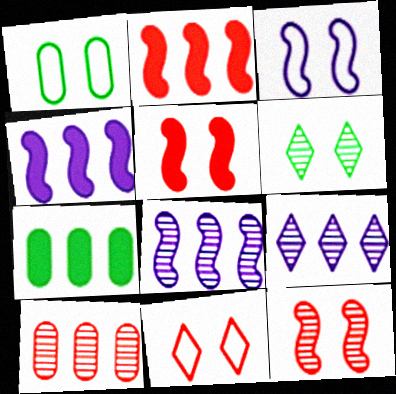[[1, 3, 11]]